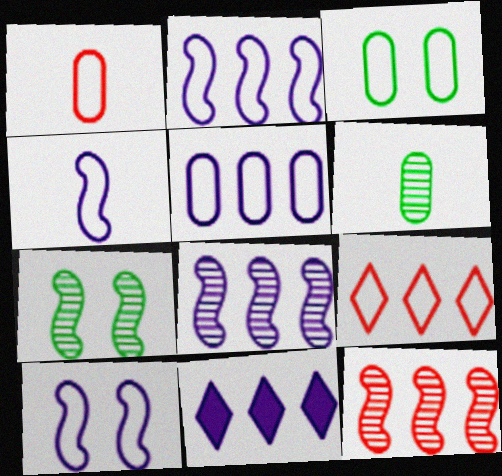[[1, 3, 5], 
[1, 7, 11], 
[2, 4, 10], 
[3, 4, 9], 
[5, 8, 11]]